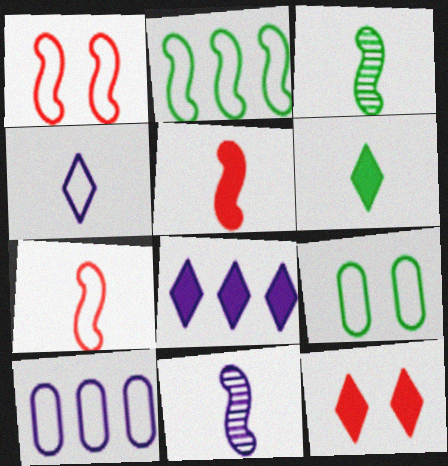[[3, 10, 12], 
[6, 8, 12]]